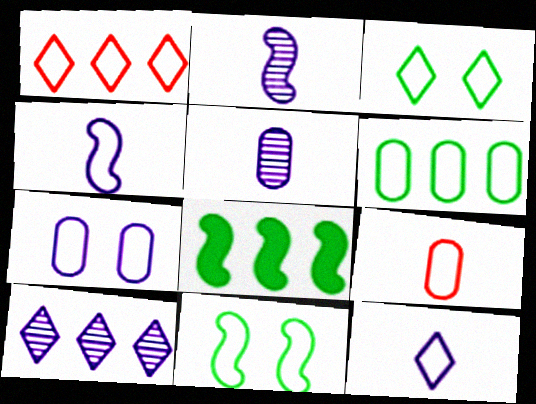[[1, 3, 12], 
[6, 7, 9]]